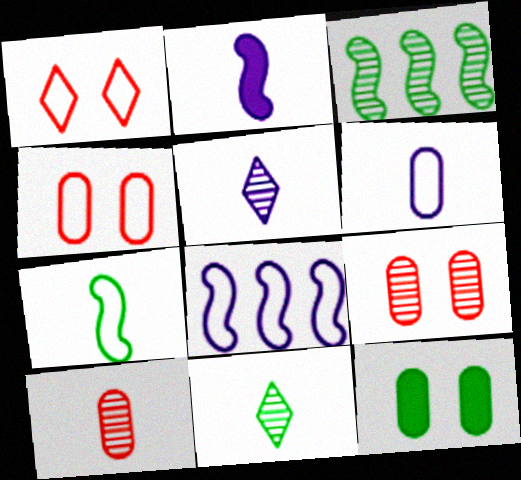[[2, 5, 6], 
[3, 5, 9]]